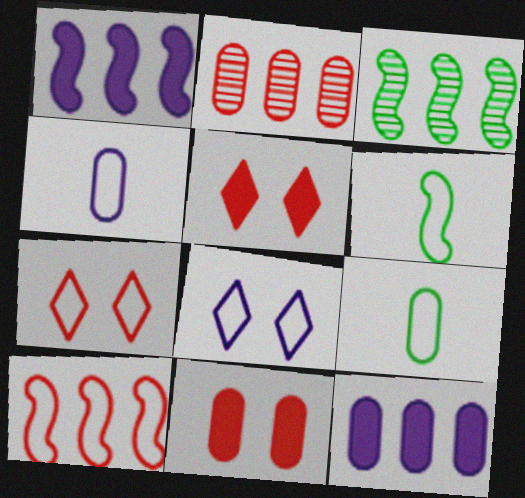[[1, 3, 10], 
[3, 4, 5], 
[8, 9, 10]]